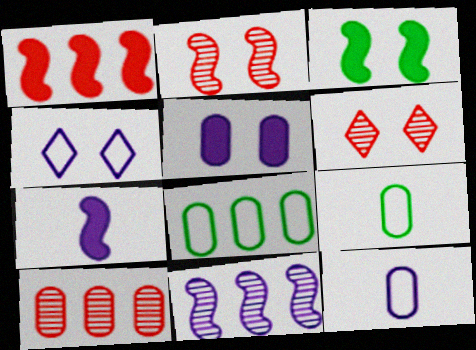[[1, 3, 7], 
[5, 9, 10], 
[6, 7, 8]]